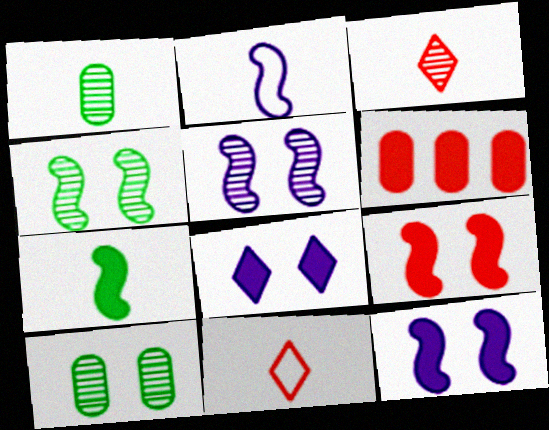[[6, 7, 8]]